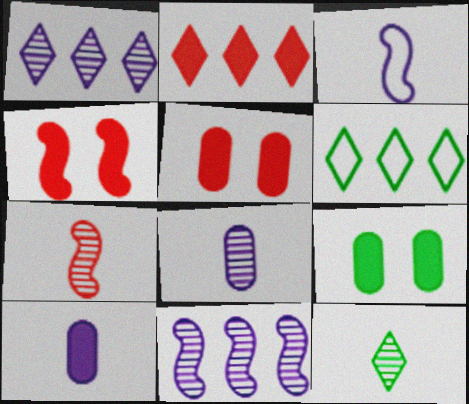[[1, 2, 6], 
[4, 6, 8], 
[7, 8, 12]]